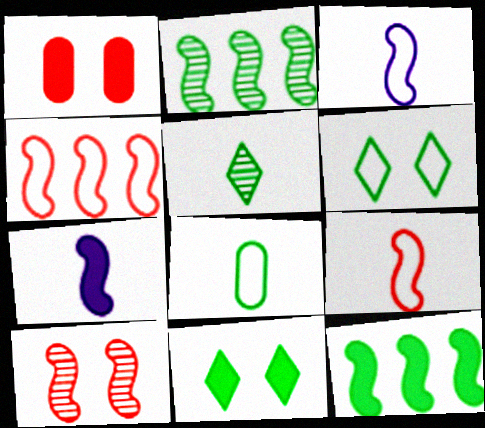[[2, 8, 11], 
[3, 10, 12]]